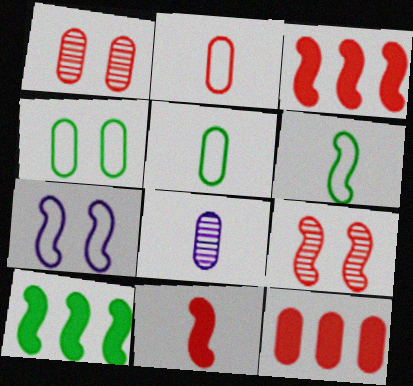[[1, 2, 12], 
[4, 8, 12]]